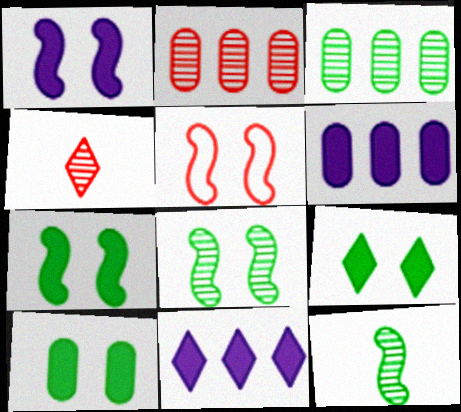[[1, 5, 8], 
[7, 9, 10]]